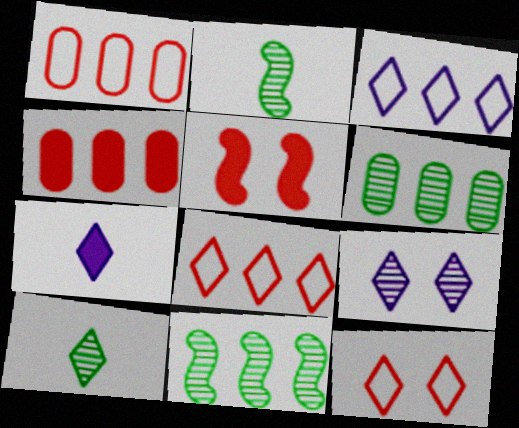[[3, 4, 11], 
[3, 7, 9]]